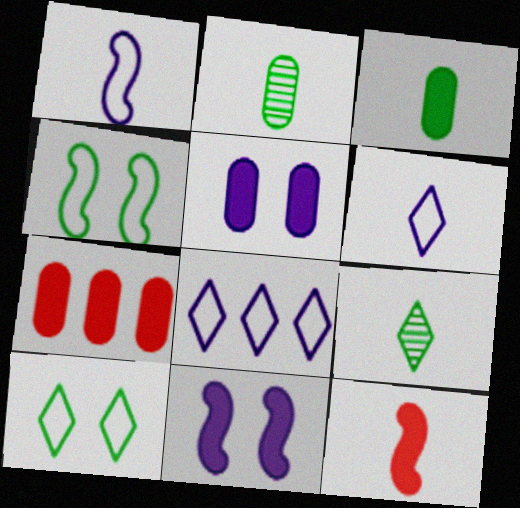[[2, 6, 12], 
[3, 5, 7]]